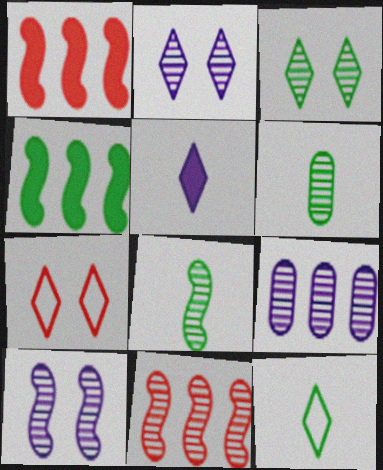[[2, 6, 11], 
[8, 10, 11]]